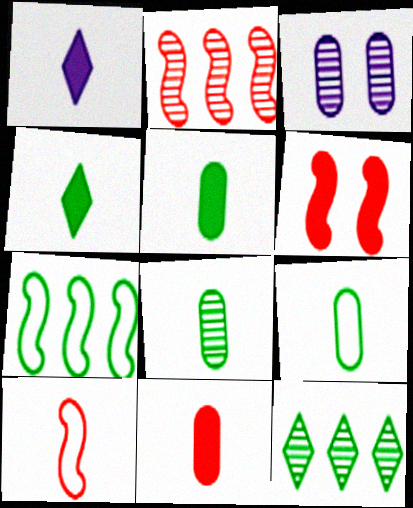[[1, 8, 10], 
[2, 6, 10], 
[5, 8, 9]]